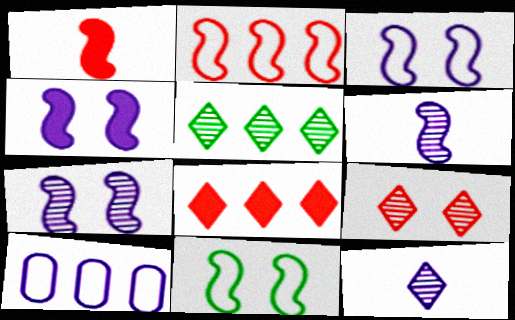[[3, 4, 7], 
[4, 10, 12], 
[5, 9, 12]]